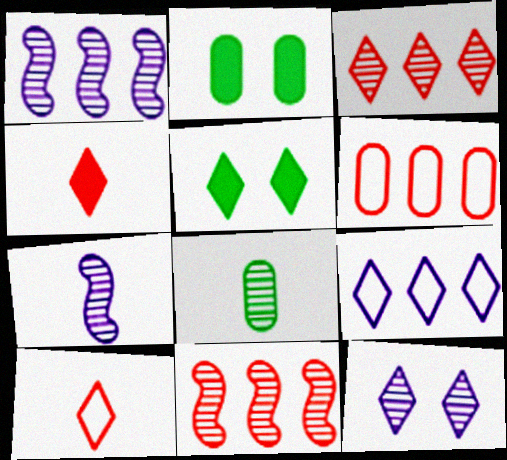[[1, 2, 10], 
[5, 6, 7], 
[8, 11, 12]]